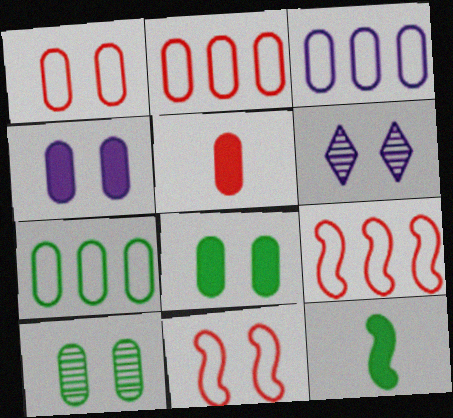[[1, 4, 10], 
[2, 3, 7], 
[2, 6, 12], 
[3, 5, 10], 
[6, 8, 11]]